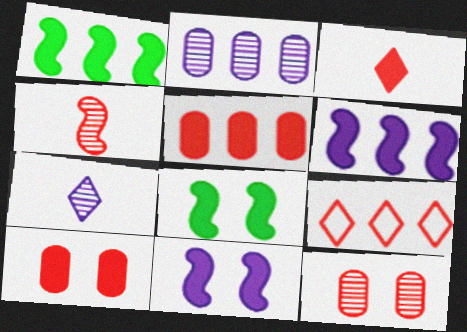[[1, 2, 9], 
[4, 9, 10]]